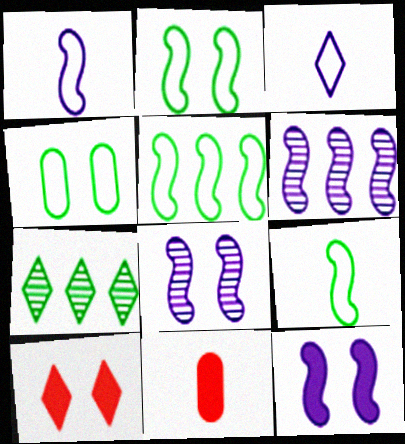[[1, 6, 12], 
[2, 5, 9], 
[3, 7, 10], 
[4, 8, 10]]